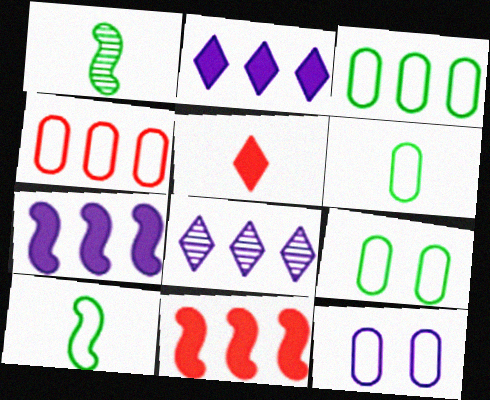[[3, 6, 9], 
[3, 8, 11], 
[4, 6, 12]]